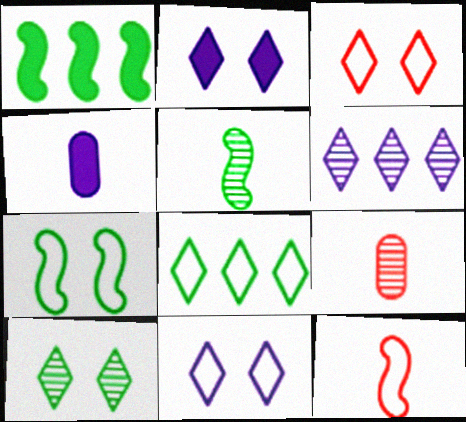[[1, 5, 7], 
[1, 9, 11], 
[2, 3, 10]]